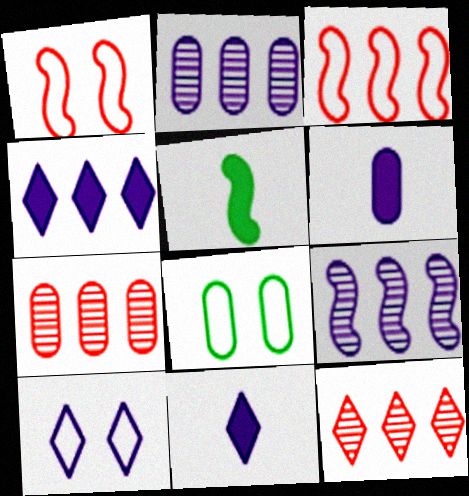[[1, 5, 9], 
[1, 8, 10], 
[5, 7, 10], 
[6, 7, 8], 
[6, 9, 10]]